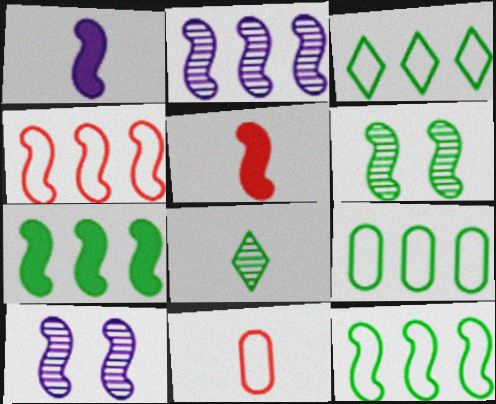[[1, 4, 6], 
[1, 8, 11], 
[2, 4, 7], 
[3, 9, 12], 
[5, 10, 12]]